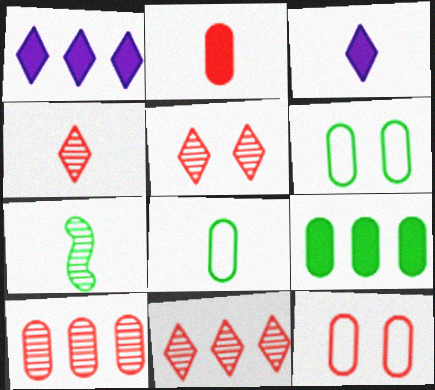[[1, 7, 12], 
[2, 10, 12], 
[4, 5, 11]]